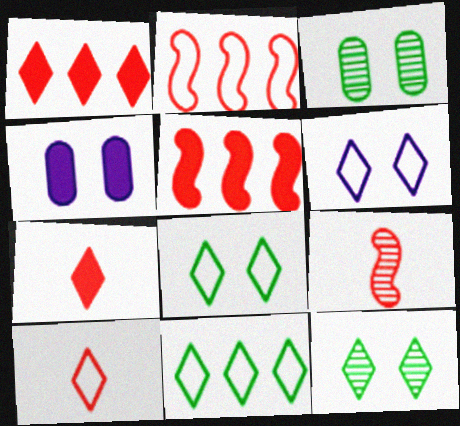[[4, 9, 11], 
[6, 10, 11]]